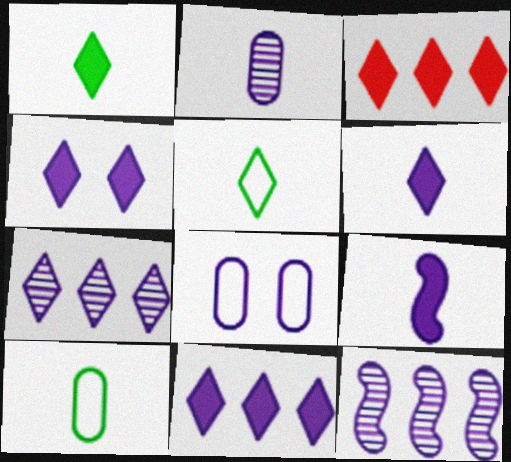[[1, 3, 4], 
[4, 6, 11], 
[6, 8, 12], 
[7, 8, 9]]